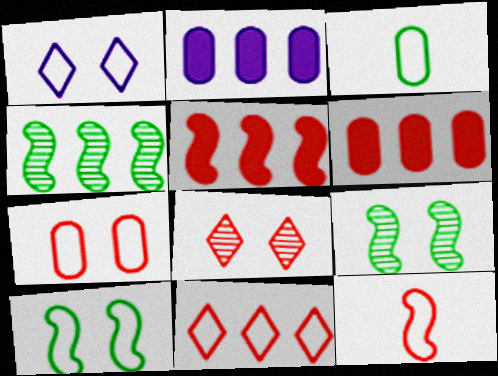[[1, 7, 10], 
[2, 4, 11], 
[6, 8, 12], 
[7, 11, 12]]